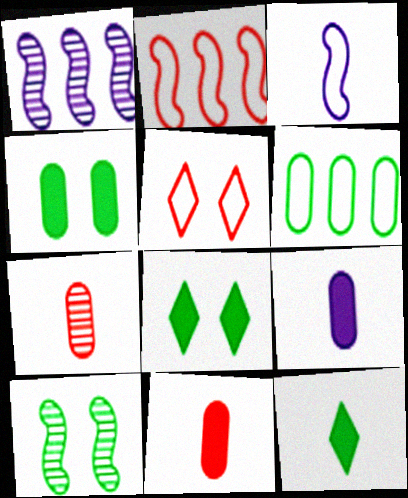[[3, 5, 6], 
[3, 7, 12], 
[6, 10, 12]]